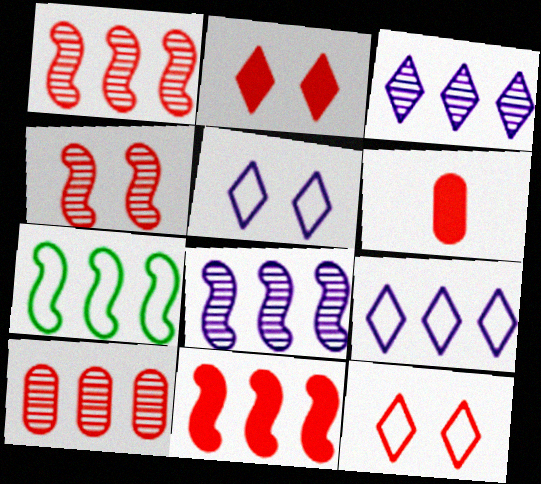[[1, 6, 12], 
[2, 6, 11], 
[7, 8, 11]]